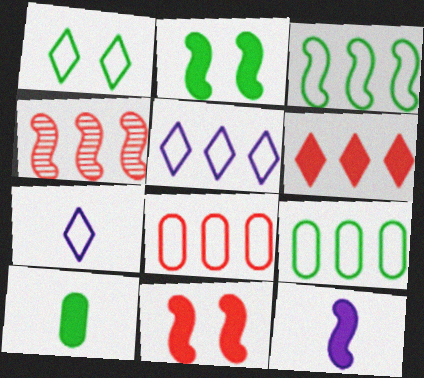[[3, 5, 8], 
[4, 6, 8]]